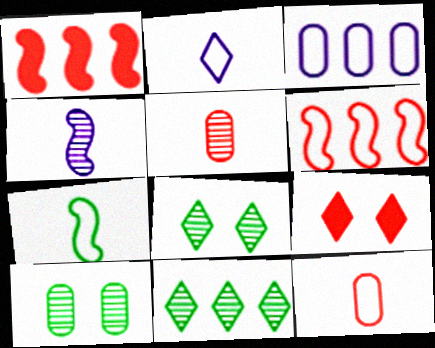[[1, 2, 10], 
[1, 3, 11], 
[2, 7, 12], 
[2, 9, 11], 
[5, 6, 9]]